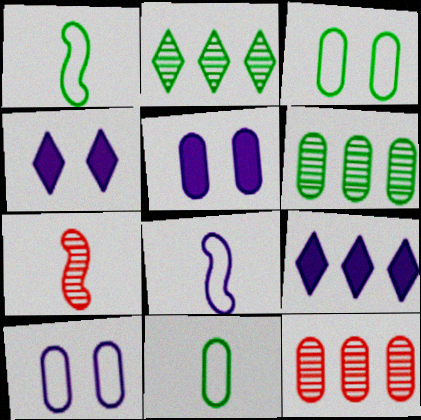[[1, 4, 12], 
[3, 7, 9], 
[5, 11, 12]]